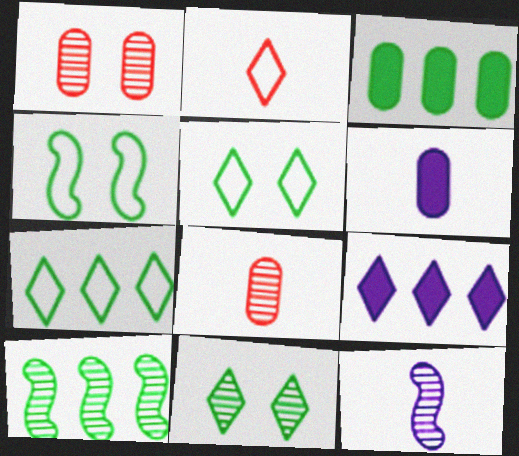[[2, 9, 11], 
[3, 7, 10], 
[4, 8, 9]]